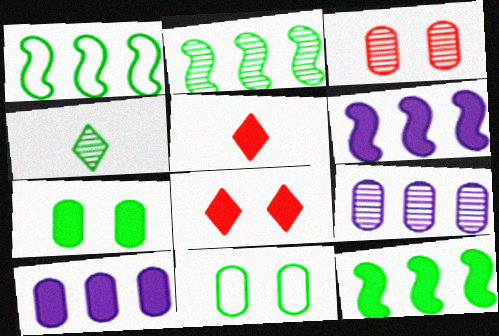[[1, 2, 12], 
[1, 4, 7], 
[4, 11, 12], 
[5, 6, 7]]